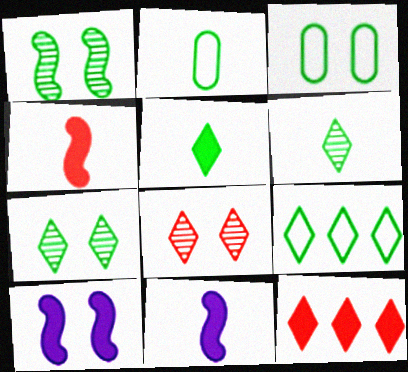[[3, 8, 10], 
[5, 7, 9]]